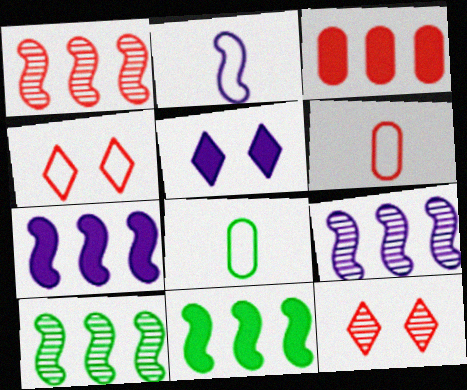[[1, 5, 8], 
[1, 9, 10], 
[5, 6, 10], 
[7, 8, 12]]